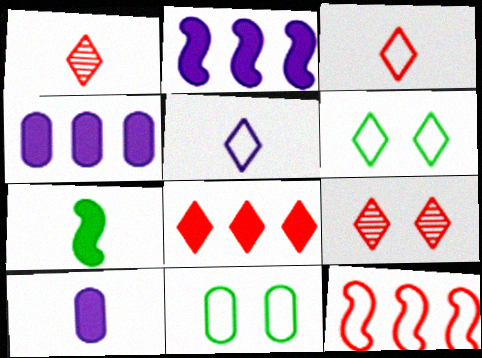[[1, 2, 11], 
[3, 8, 9], 
[5, 11, 12]]